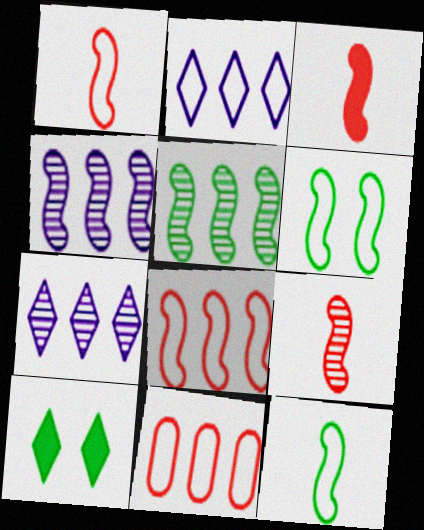[[1, 3, 9], 
[3, 4, 6]]